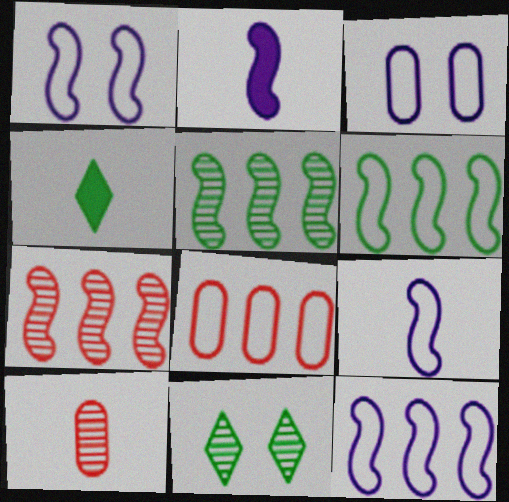[[1, 9, 12], 
[2, 8, 11], 
[3, 4, 7], 
[4, 9, 10]]